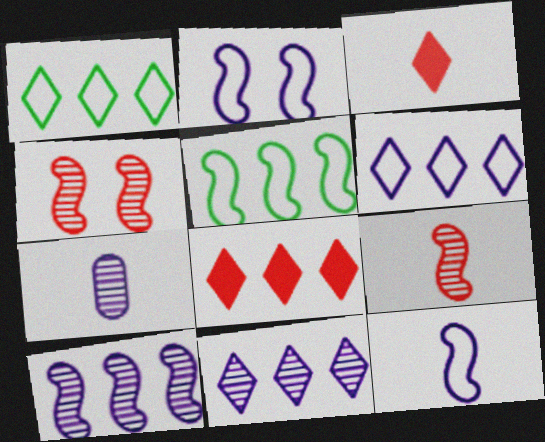[[1, 8, 11]]